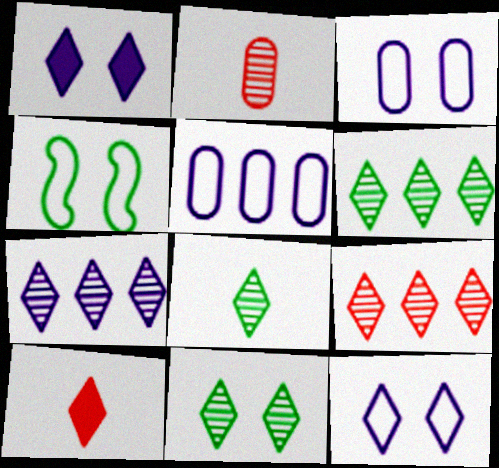[[6, 7, 9], 
[6, 8, 11], 
[6, 10, 12]]